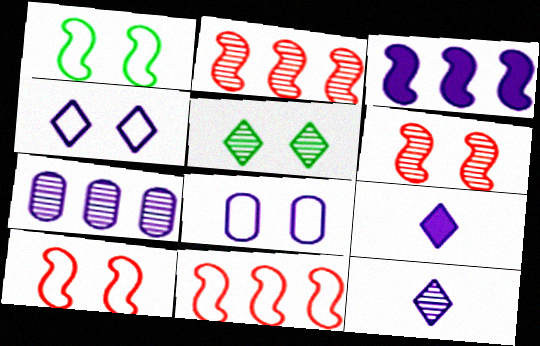[[3, 8, 12]]